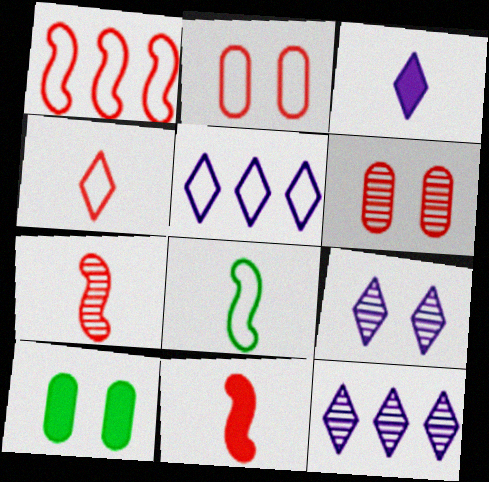[[1, 2, 4], 
[2, 5, 8], 
[3, 5, 9], 
[5, 7, 10]]